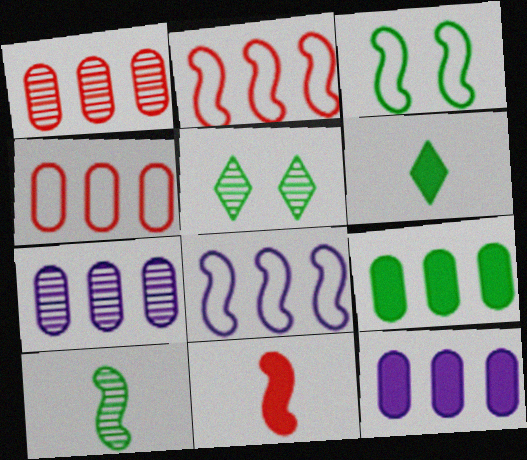[[4, 7, 9]]